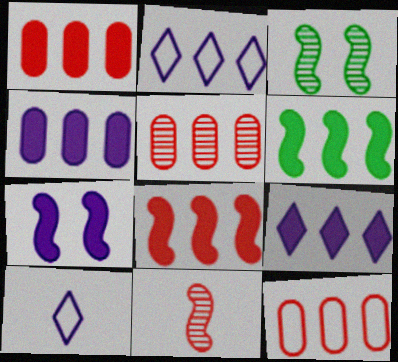[[1, 3, 10], 
[1, 5, 12], 
[1, 6, 9], 
[2, 5, 6]]